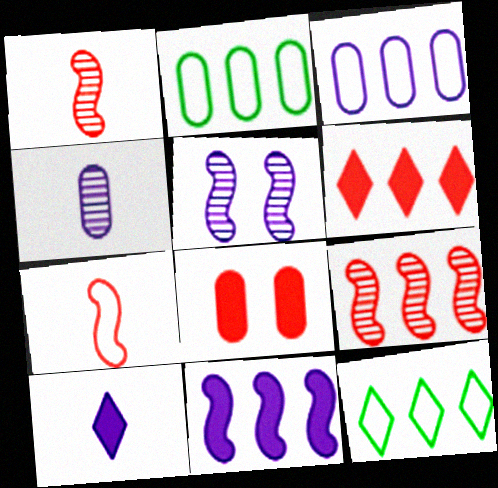[[2, 4, 8], 
[3, 5, 10]]